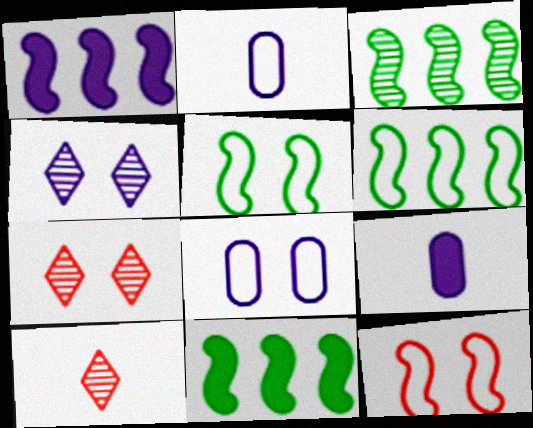[[1, 2, 4], 
[2, 7, 11], 
[3, 6, 11], 
[6, 7, 9], 
[8, 10, 11]]